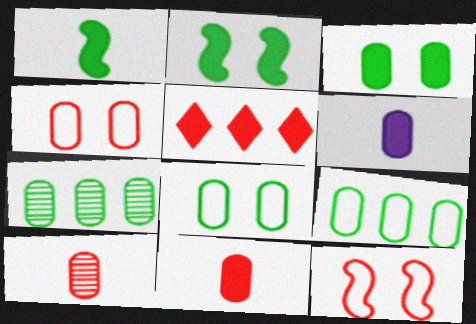[[2, 5, 6], 
[4, 6, 7], 
[5, 10, 12]]